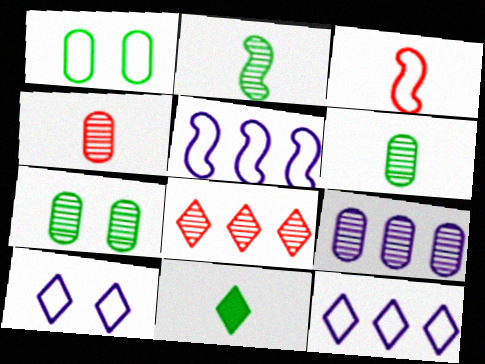[[1, 3, 12], 
[4, 7, 9], 
[8, 10, 11]]